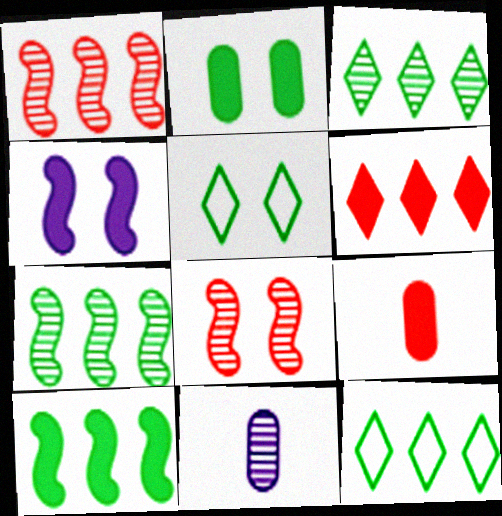[[3, 8, 11]]